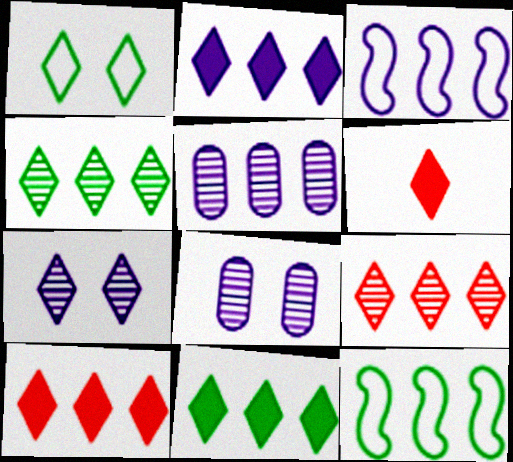[[2, 3, 5], 
[2, 10, 11], 
[5, 10, 12], 
[6, 8, 12]]